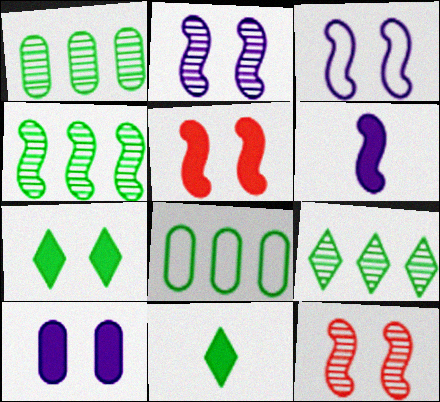[[1, 4, 9], 
[5, 7, 10]]